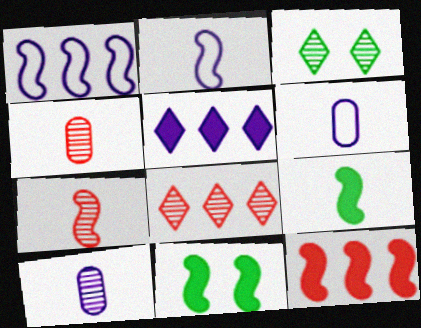[[1, 7, 11], 
[2, 7, 9], 
[3, 6, 12], 
[6, 8, 11]]